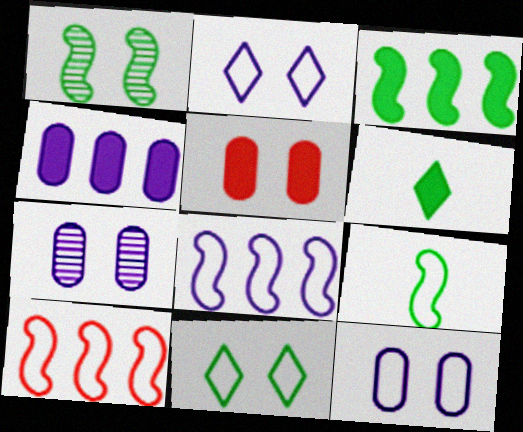[[1, 2, 5], 
[1, 3, 9], 
[6, 7, 10]]